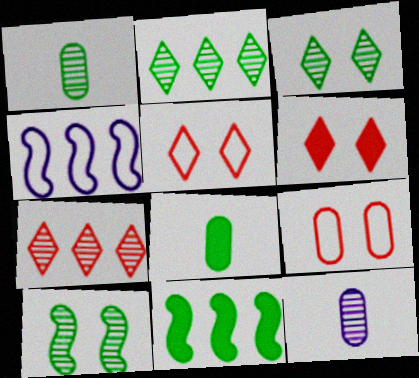[[1, 2, 10], 
[1, 4, 6], 
[5, 11, 12], 
[7, 10, 12]]